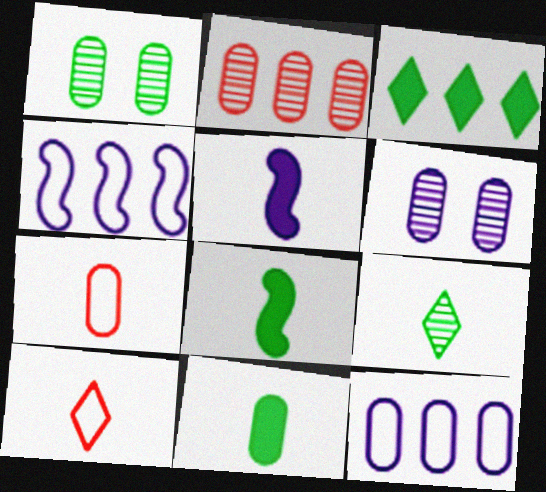[[2, 3, 4], 
[5, 7, 9]]